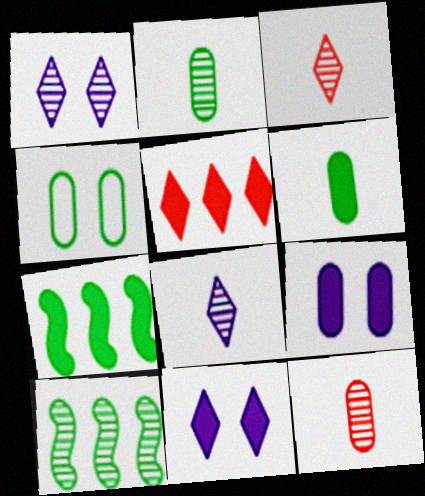[[1, 10, 12]]